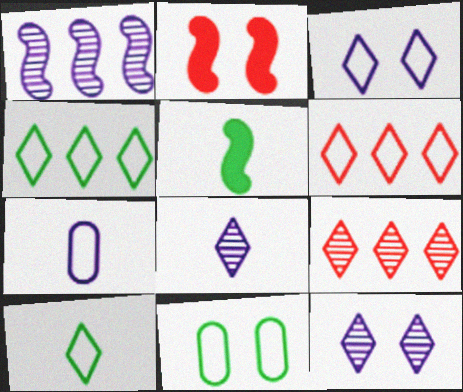[[2, 11, 12], 
[3, 6, 10]]